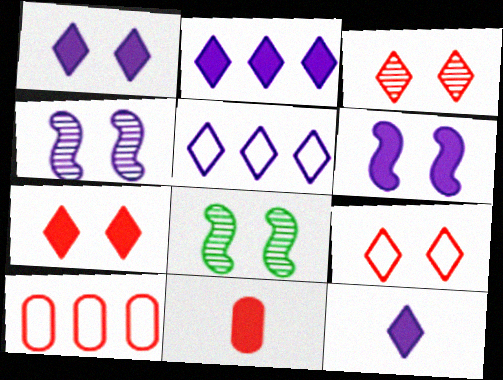[[1, 2, 12], 
[3, 7, 9], 
[5, 8, 11], 
[8, 10, 12]]